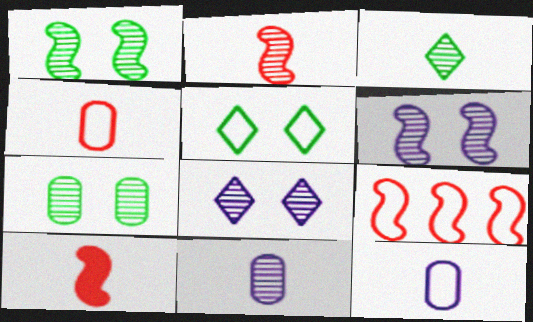[[2, 3, 11], 
[3, 10, 12], 
[5, 9, 12]]